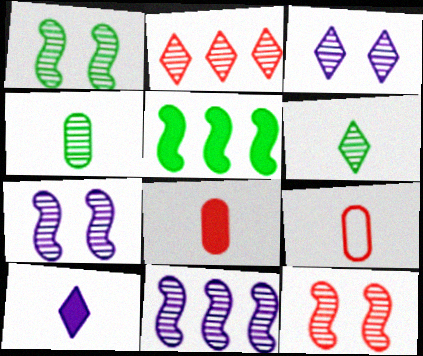[[1, 7, 12], 
[2, 3, 6], 
[2, 4, 7], 
[3, 5, 9]]